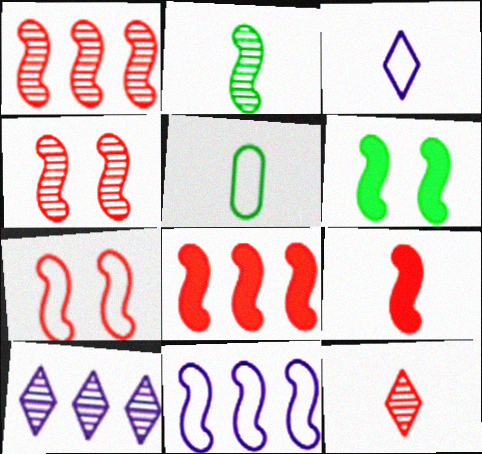[[1, 7, 9]]